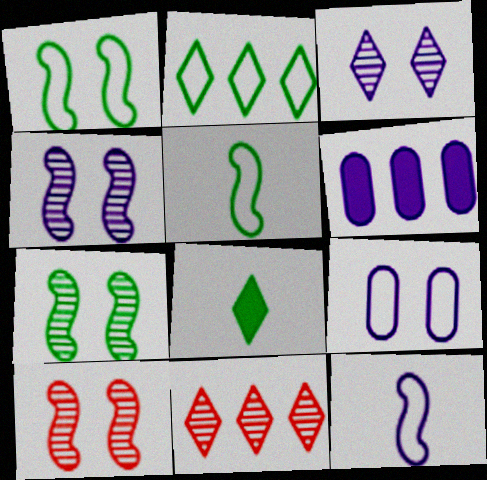[[3, 6, 12], 
[4, 7, 10]]